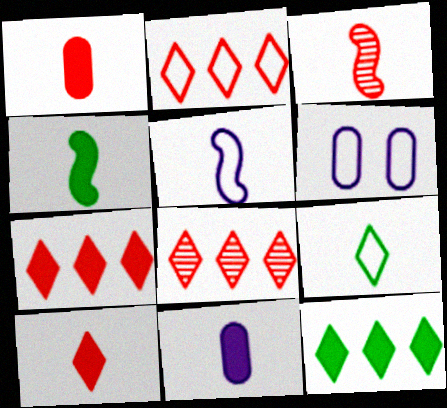[[2, 7, 8], 
[3, 4, 5], 
[3, 6, 12], 
[3, 9, 11], 
[4, 6, 8], 
[4, 10, 11]]